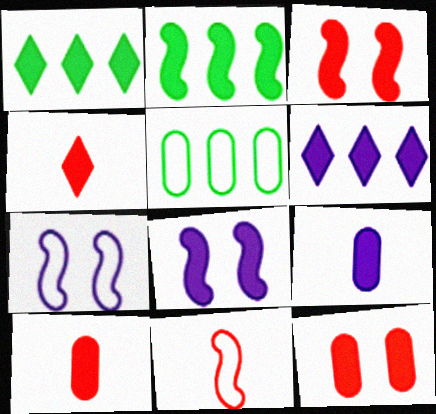[[1, 3, 9], 
[1, 8, 10], 
[6, 8, 9]]